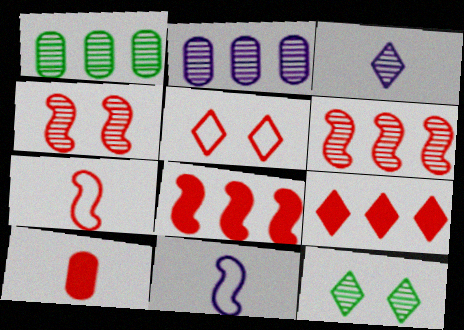[[1, 3, 4], 
[4, 7, 8], 
[5, 6, 10]]